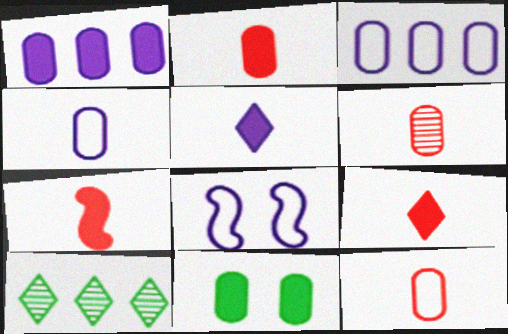[[1, 2, 11], 
[2, 6, 12], 
[2, 7, 9], 
[2, 8, 10], 
[3, 6, 11]]